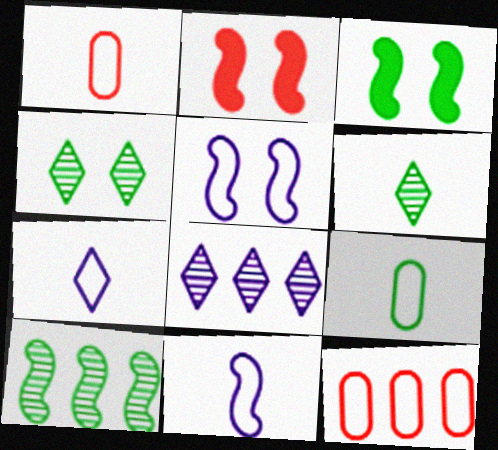[[1, 3, 8], 
[2, 8, 9], 
[2, 10, 11]]